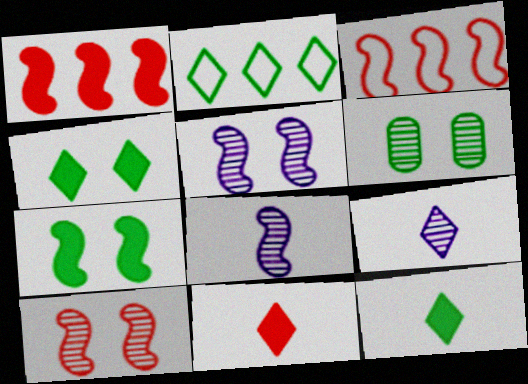[[3, 7, 8]]